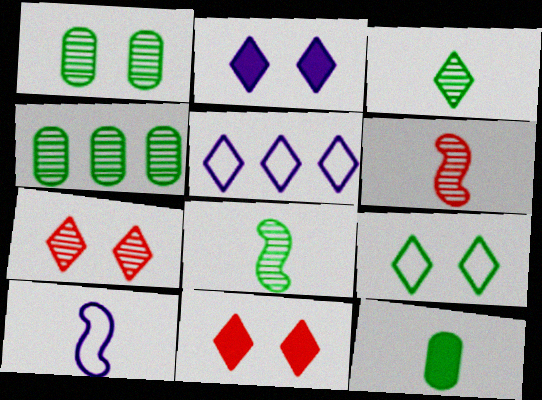[[2, 7, 9], 
[3, 5, 11], 
[4, 10, 11]]